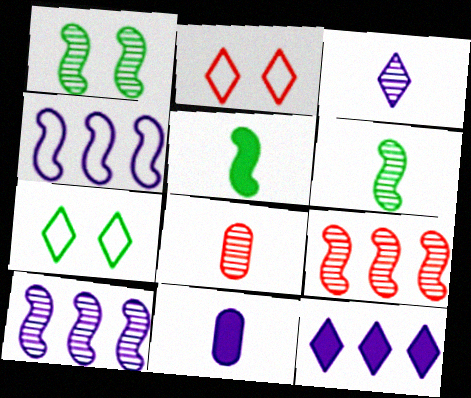[[3, 6, 8], 
[7, 9, 11]]